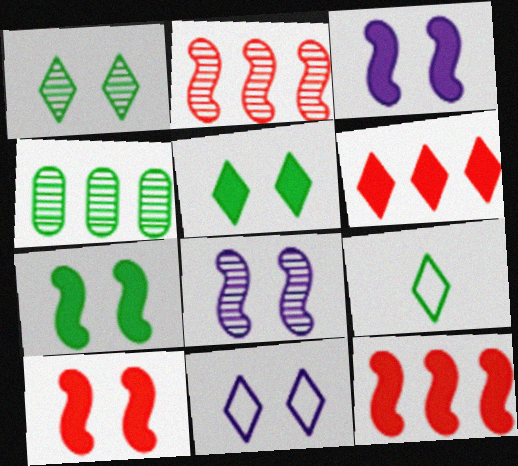[[3, 7, 10], 
[4, 7, 9]]